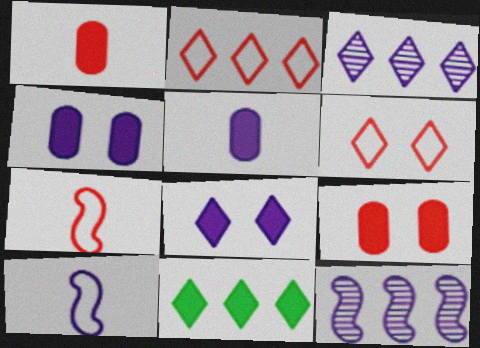[[2, 3, 11], 
[3, 4, 10]]